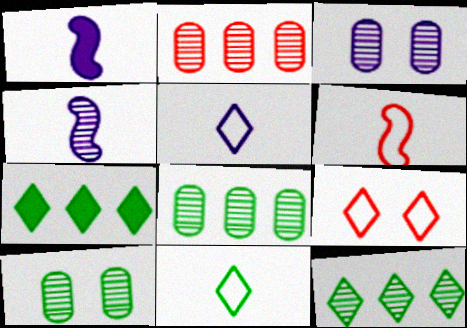[[1, 8, 9], 
[3, 6, 7]]